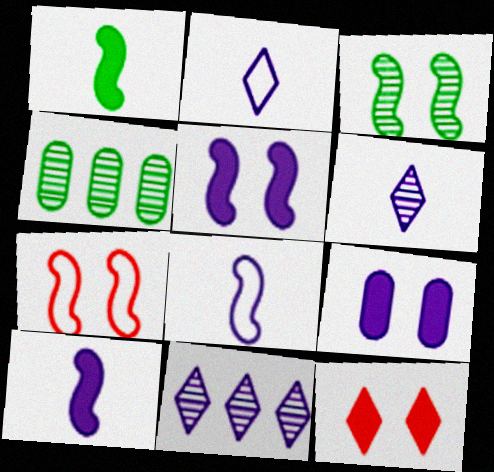[[3, 5, 7], 
[4, 8, 12], 
[8, 9, 11]]